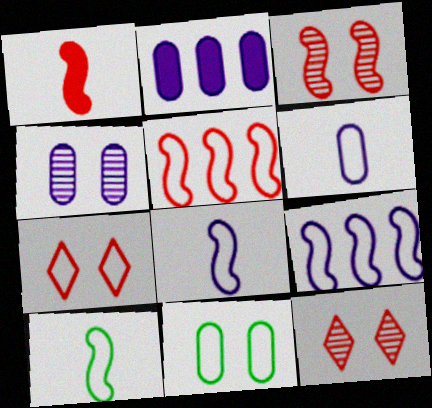[[1, 3, 5], 
[2, 4, 6], 
[2, 10, 12]]